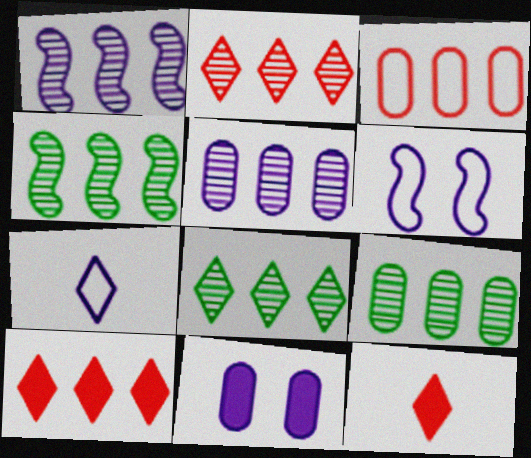[[1, 2, 9], 
[1, 7, 11], 
[2, 4, 5], 
[4, 8, 9], 
[6, 9, 12]]